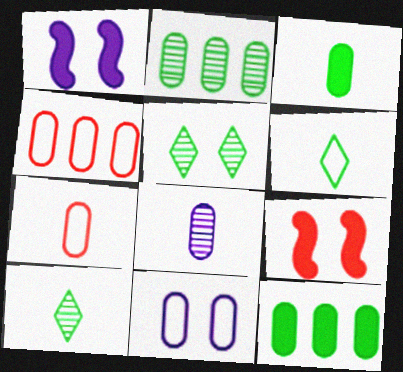[[1, 4, 10], 
[3, 7, 8], 
[5, 9, 11]]